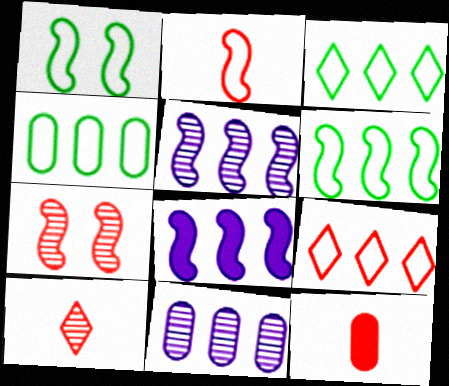[[2, 10, 12], 
[3, 4, 6], 
[7, 9, 12]]